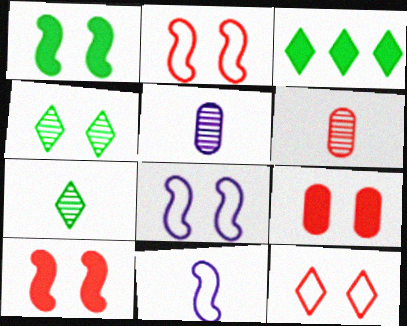[[2, 3, 5], 
[3, 6, 8], 
[4, 8, 9]]